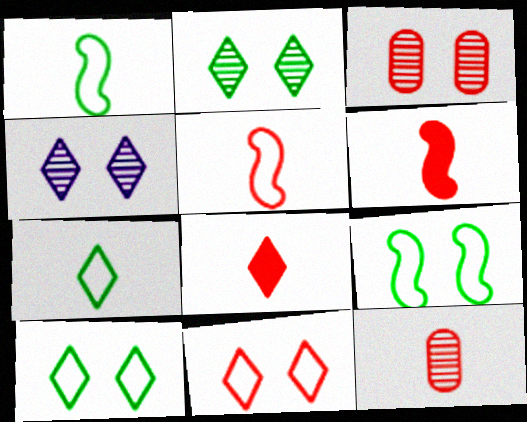[[5, 8, 12]]